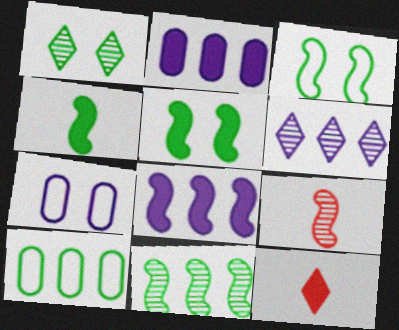[[1, 4, 10], 
[2, 5, 12], 
[3, 4, 11], 
[3, 8, 9], 
[7, 11, 12]]